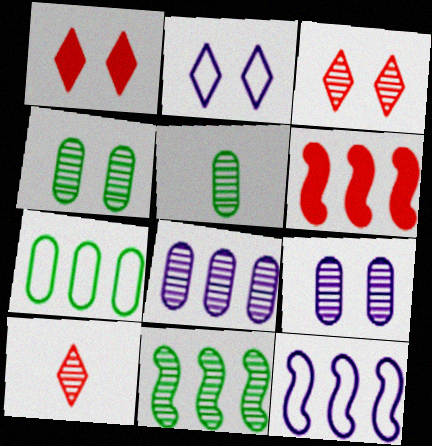[[1, 5, 12], 
[2, 5, 6], 
[6, 11, 12], 
[9, 10, 11]]